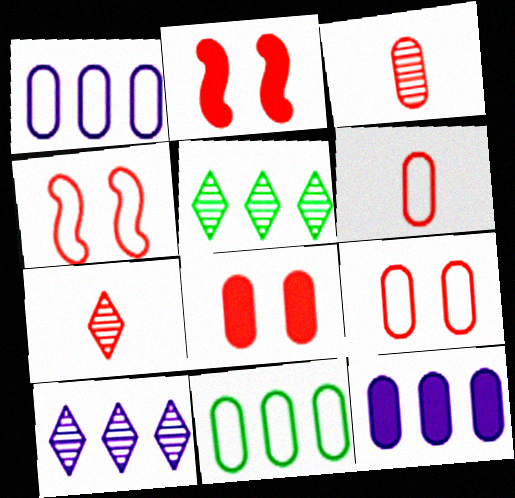[]